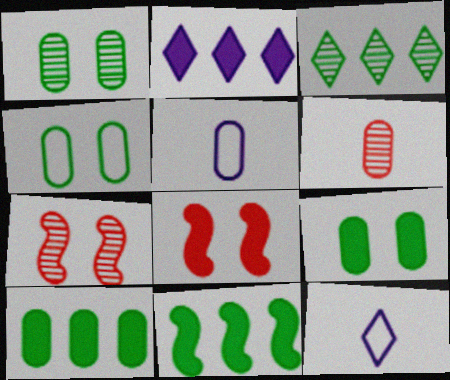[[1, 4, 9], 
[3, 5, 8], 
[7, 10, 12]]